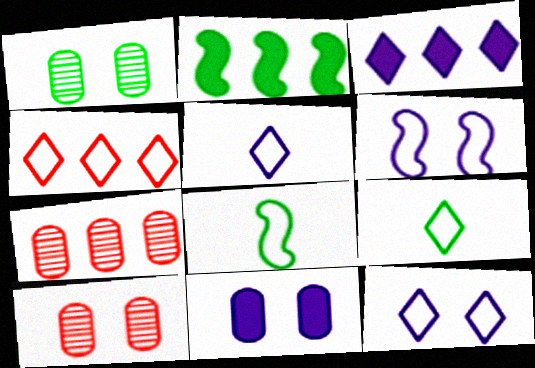[[1, 2, 9], 
[2, 5, 10], 
[3, 8, 10], 
[4, 9, 12]]